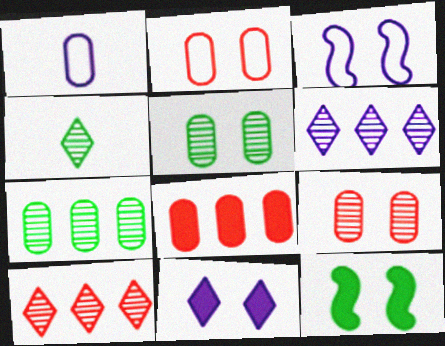[[1, 5, 8], 
[1, 10, 12], 
[3, 4, 8]]